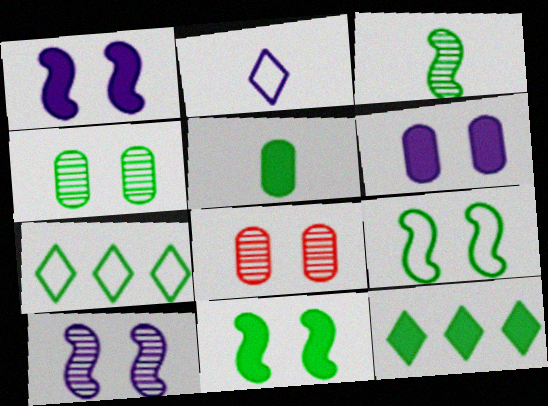[[5, 11, 12]]